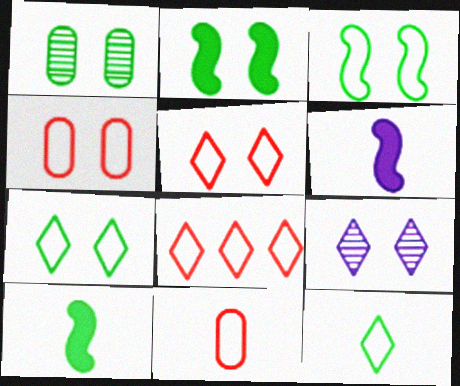[[1, 2, 7], 
[1, 6, 8], 
[2, 4, 9]]